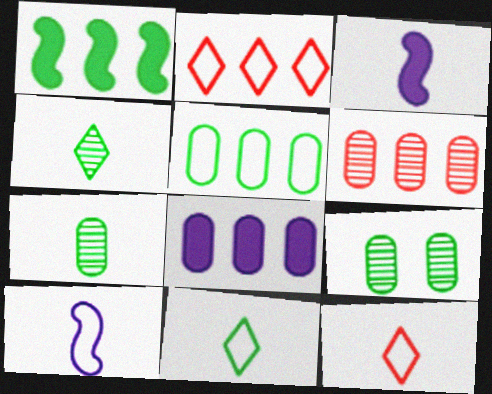[[1, 9, 11], 
[2, 3, 9], 
[3, 7, 12], 
[5, 6, 8]]